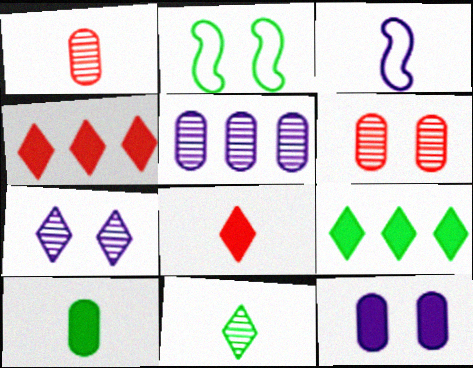[[2, 5, 8], 
[3, 6, 9]]